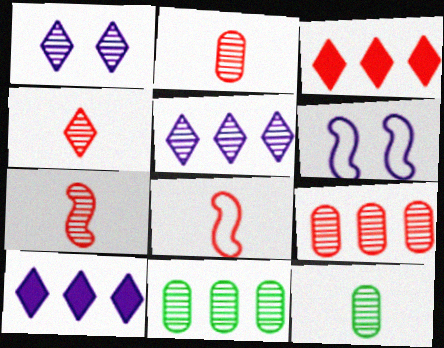[[1, 7, 11], 
[2, 4, 7], 
[3, 6, 12]]